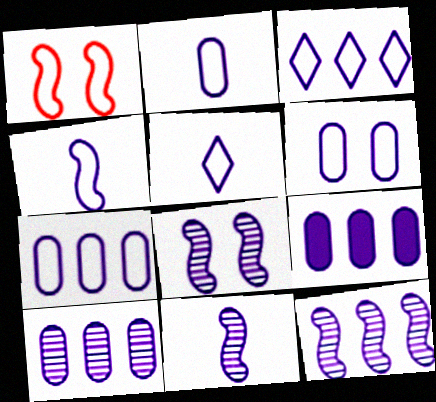[[2, 4, 5], 
[2, 6, 7], 
[3, 4, 6], 
[3, 9, 12], 
[5, 8, 9], 
[7, 9, 10], 
[8, 11, 12]]